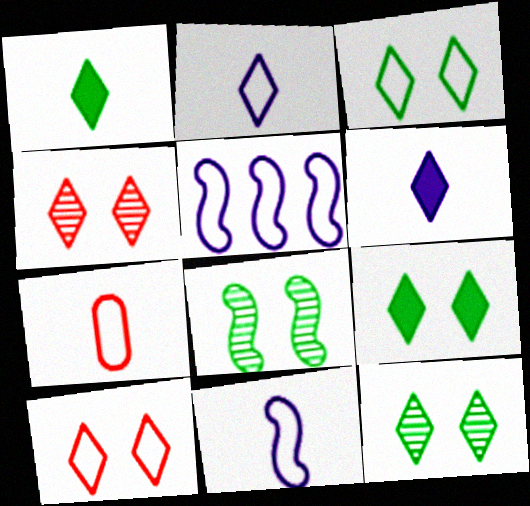[[3, 5, 7], 
[3, 9, 12]]